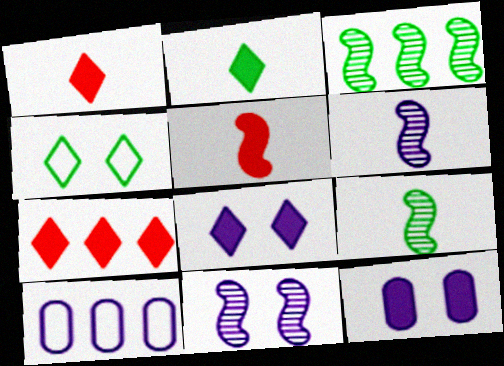[[2, 7, 8], 
[3, 7, 10], 
[6, 8, 10]]